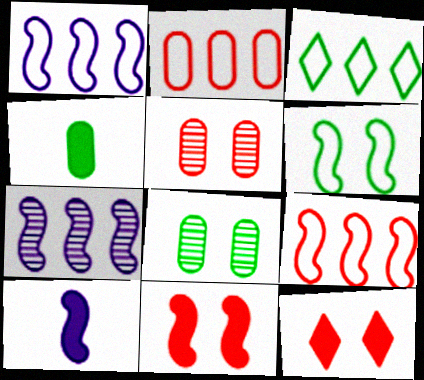[[1, 2, 3], 
[3, 5, 10]]